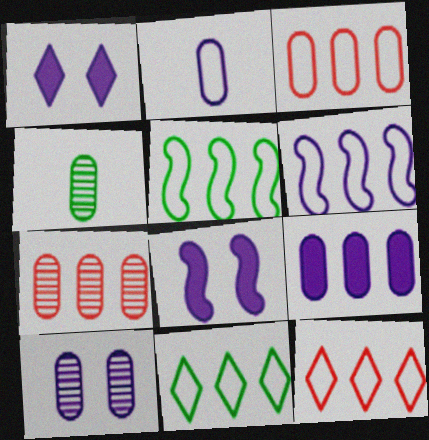[[2, 9, 10], 
[3, 6, 11], 
[4, 7, 10], 
[4, 8, 12]]